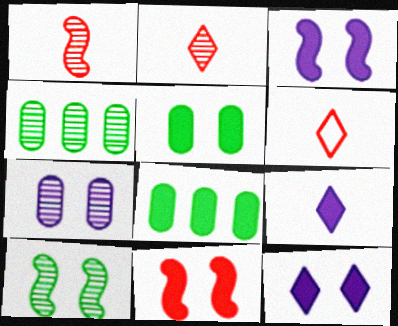[[3, 4, 6], 
[5, 11, 12], 
[8, 9, 11]]